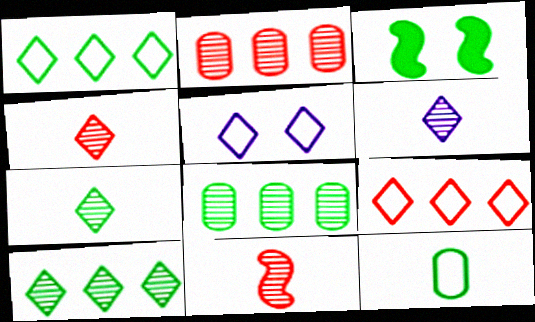[[3, 10, 12], 
[4, 6, 7]]